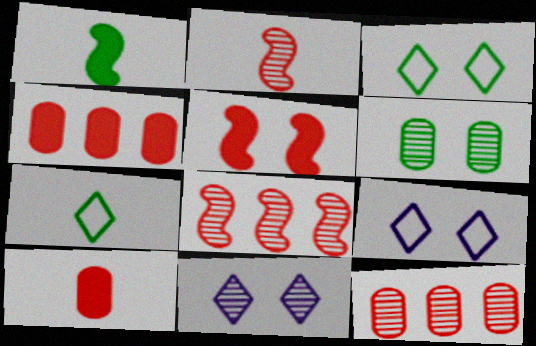[[1, 9, 12], 
[5, 6, 9]]